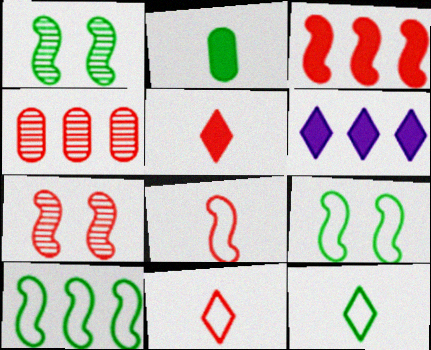[[3, 7, 8], 
[4, 6, 10]]